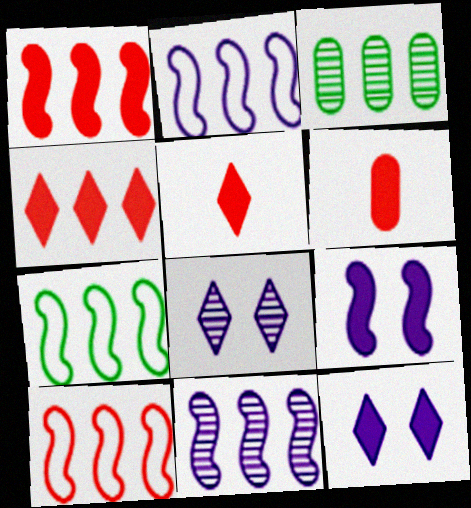[[1, 7, 11], 
[2, 3, 4], 
[2, 7, 10], 
[6, 7, 8]]